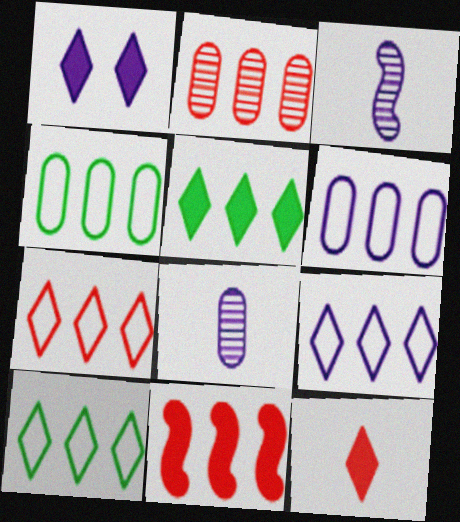[[1, 3, 6], 
[1, 5, 12], 
[2, 7, 11], 
[7, 9, 10]]